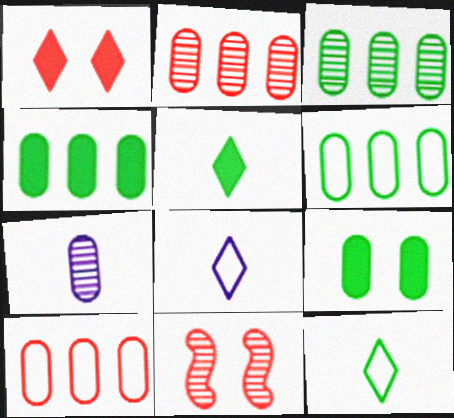[[3, 4, 6], 
[4, 8, 11], 
[7, 9, 10]]